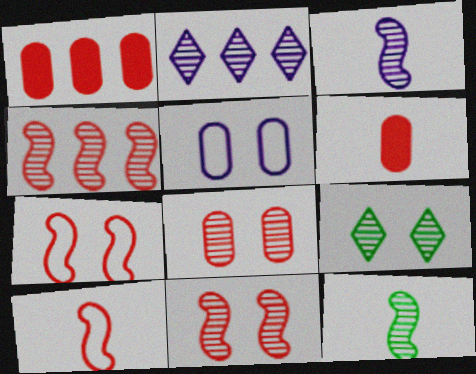[[2, 8, 12]]